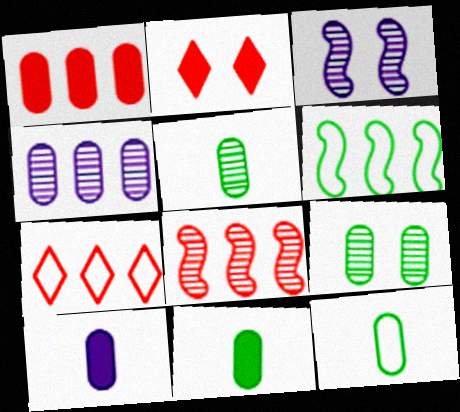[[1, 7, 8], 
[3, 7, 11], 
[5, 11, 12]]